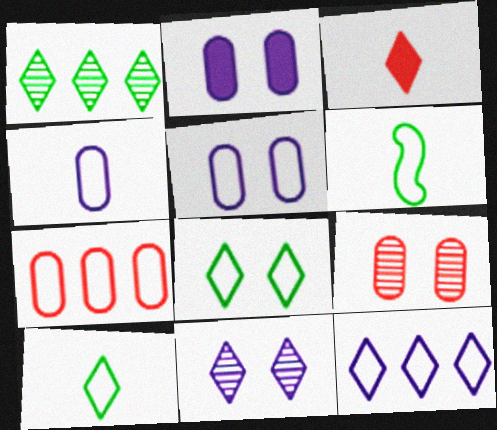[]